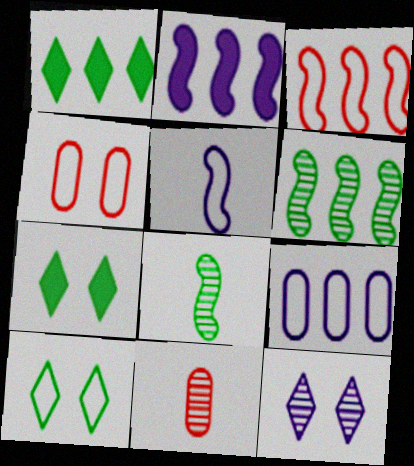[[2, 3, 6], 
[2, 10, 11], 
[6, 11, 12]]